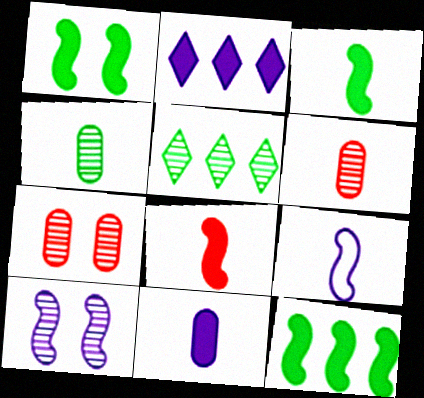[[1, 3, 12], 
[5, 6, 10]]